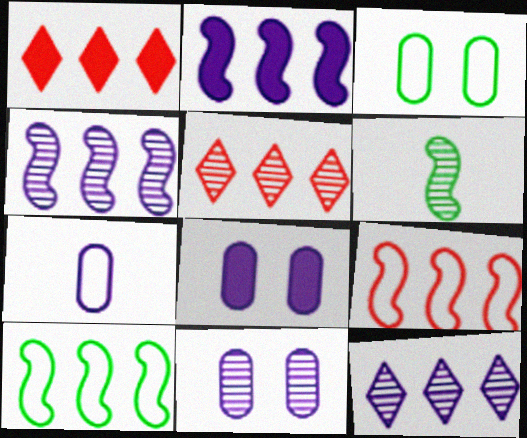[[5, 6, 11]]